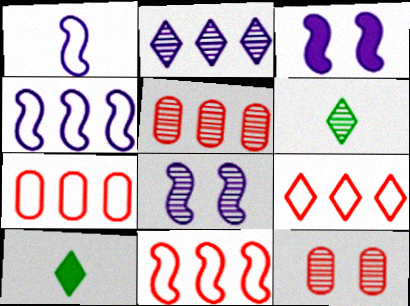[[3, 6, 7], 
[4, 10, 12], 
[5, 6, 8], 
[7, 8, 10], 
[7, 9, 11]]